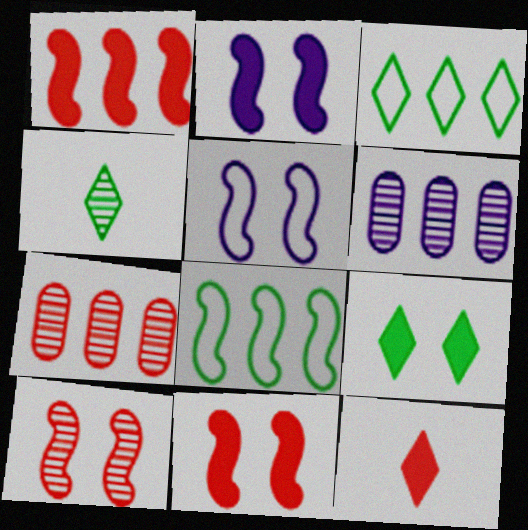[[1, 3, 6], 
[3, 4, 9], 
[4, 6, 10]]